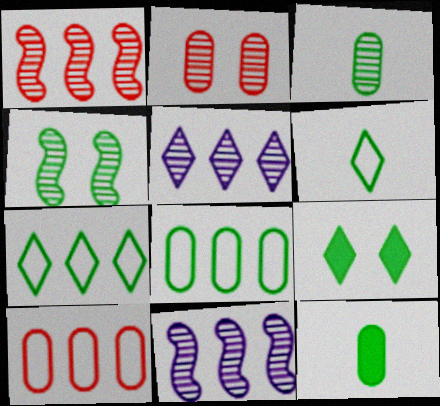[[4, 7, 12]]